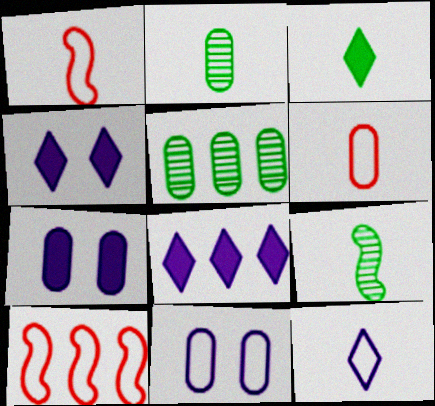[[1, 4, 5], 
[2, 4, 10], 
[5, 6, 7], 
[5, 8, 10]]